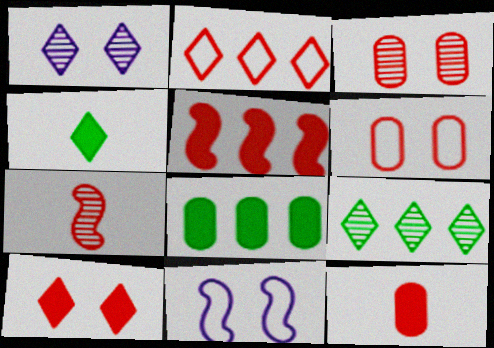[[1, 2, 4], 
[5, 10, 12], 
[9, 11, 12]]